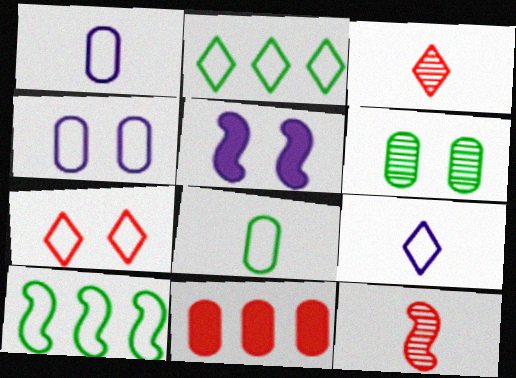[[1, 6, 11], 
[1, 7, 10], 
[2, 7, 9], 
[5, 6, 7], 
[5, 10, 12], 
[7, 11, 12]]